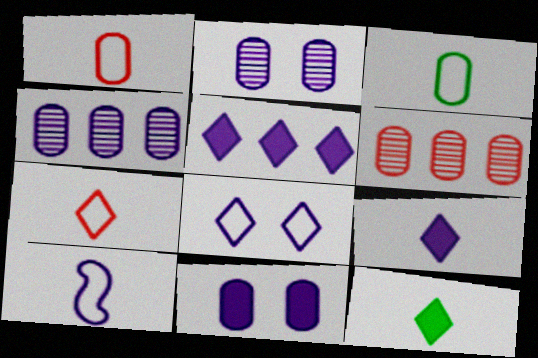[[2, 5, 10], 
[3, 6, 11], 
[3, 7, 10]]